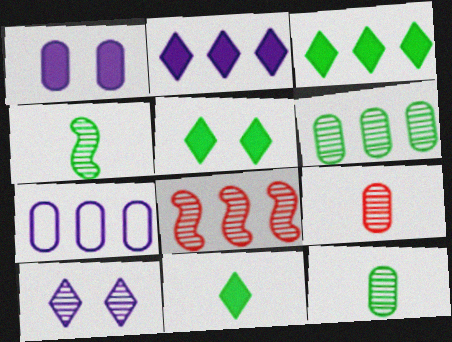[[3, 5, 11], 
[3, 7, 8], 
[8, 10, 12]]